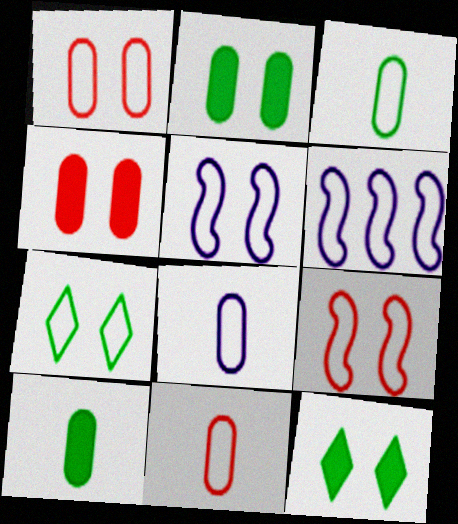[[1, 5, 7], 
[3, 8, 11], 
[6, 7, 11]]